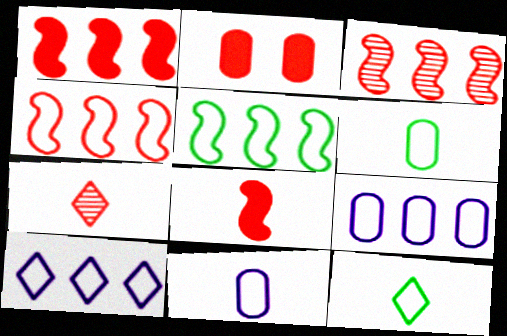[[1, 3, 4], 
[2, 4, 7]]